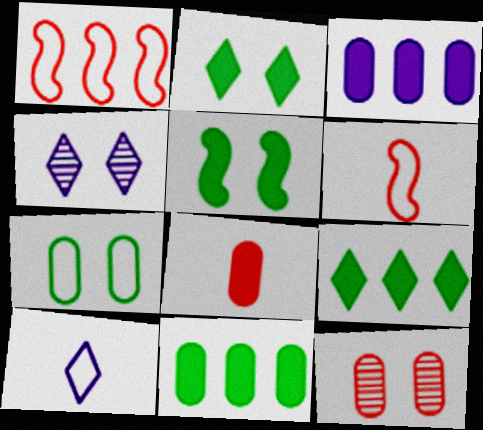[[1, 7, 10], 
[4, 6, 11]]